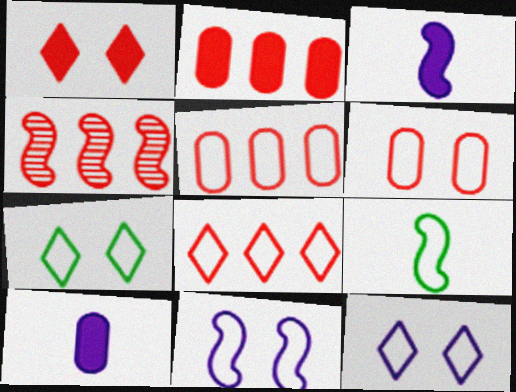[[2, 4, 8], 
[4, 7, 10], 
[5, 9, 12], 
[6, 7, 11]]